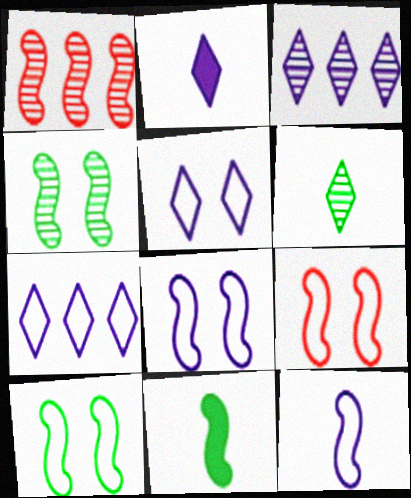[[1, 8, 11], 
[2, 3, 5], 
[8, 9, 10]]